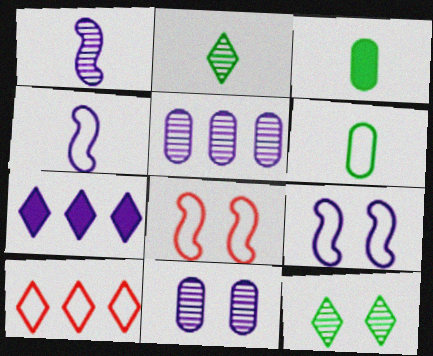[[4, 7, 11], 
[6, 9, 10]]